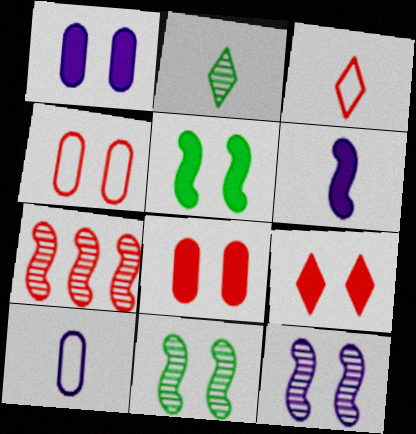[[1, 5, 9], 
[3, 7, 8]]